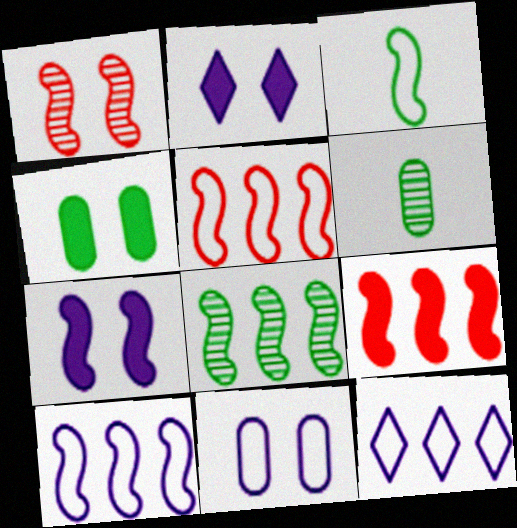[[2, 5, 6], 
[8, 9, 10]]